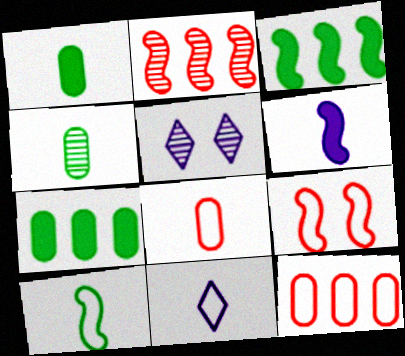[[2, 4, 5], 
[3, 5, 8], 
[8, 10, 11]]